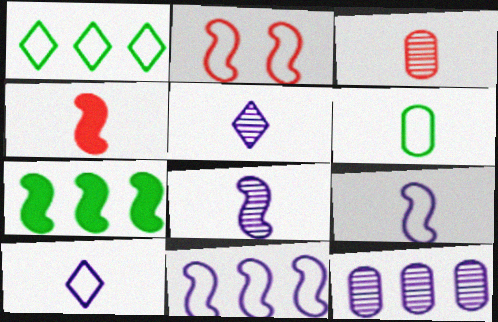[[2, 7, 8], 
[4, 5, 6]]